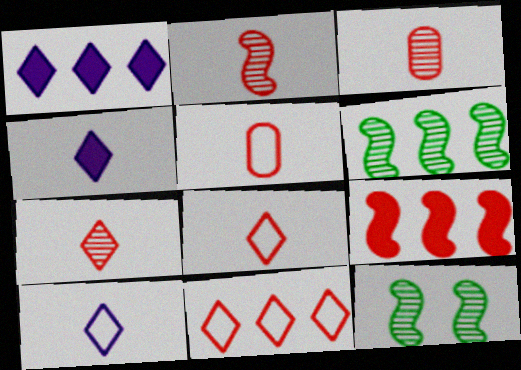[[1, 5, 12], 
[2, 3, 7]]